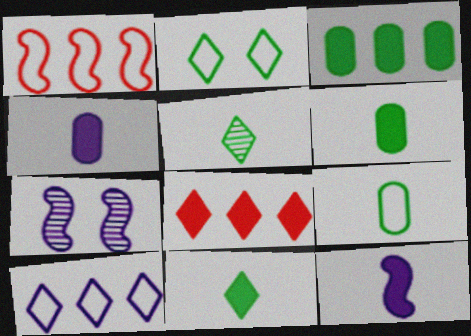[[4, 7, 10], 
[7, 8, 9]]